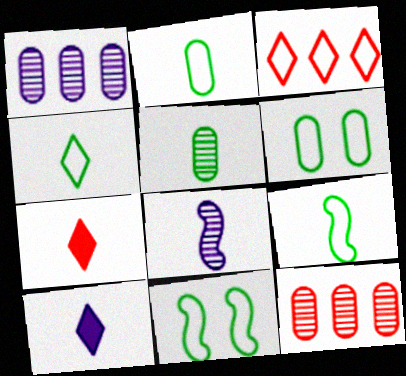[[1, 7, 11], 
[2, 4, 9], 
[2, 7, 8], 
[10, 11, 12]]